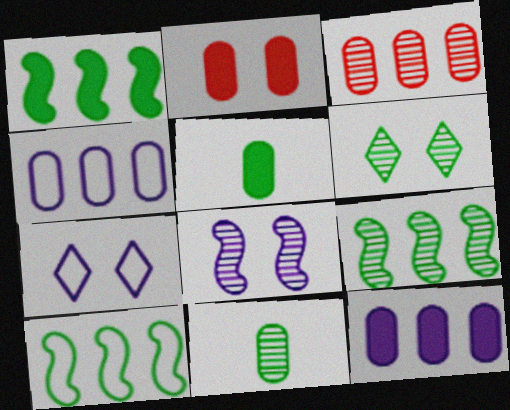[[1, 9, 10], 
[2, 4, 11], 
[2, 5, 12], 
[5, 6, 10], 
[6, 9, 11]]